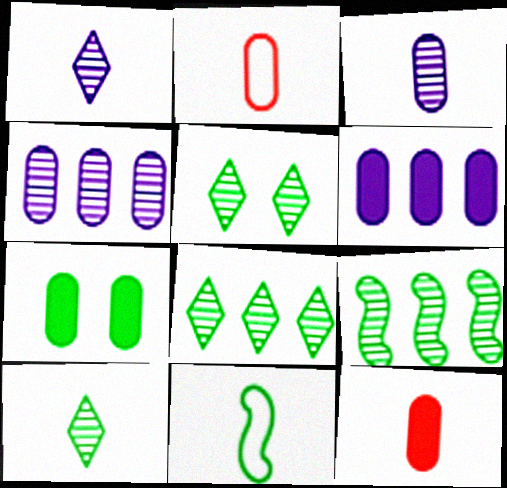[[1, 11, 12], 
[2, 4, 7], 
[5, 8, 10], 
[6, 7, 12], 
[7, 8, 11]]